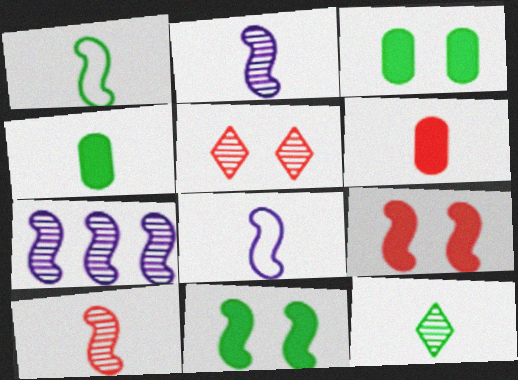[[1, 4, 12], 
[1, 7, 9], 
[6, 8, 12]]